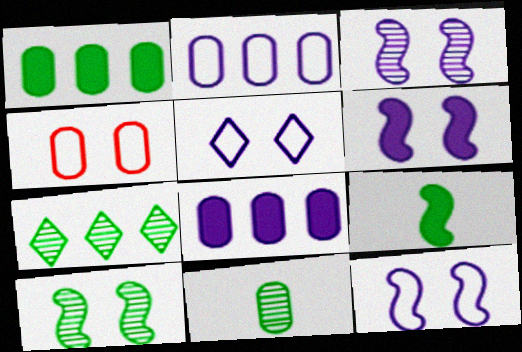[[3, 6, 12], 
[4, 8, 11], 
[7, 10, 11]]